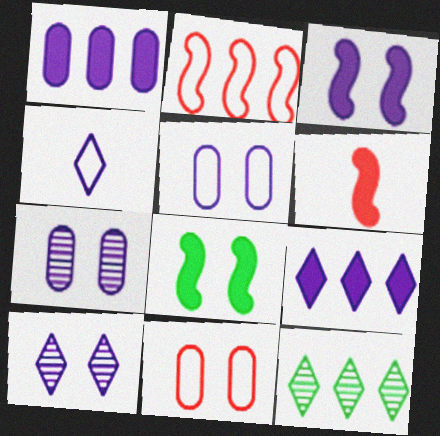[[1, 2, 12], 
[3, 5, 10], 
[4, 9, 10], 
[5, 6, 12], 
[8, 10, 11]]